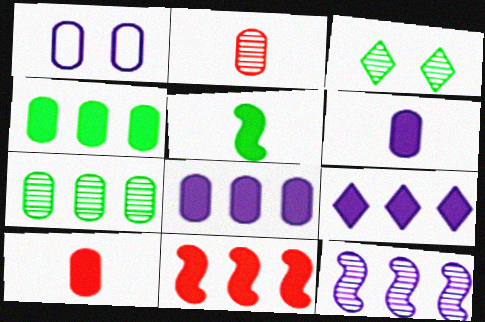[[1, 2, 4], 
[1, 7, 10], 
[2, 3, 12], 
[4, 9, 11]]